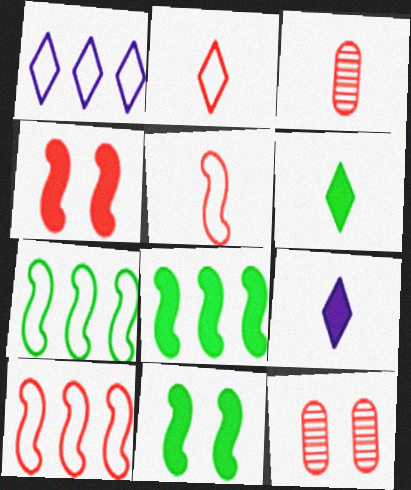[[1, 3, 11], 
[7, 9, 12]]